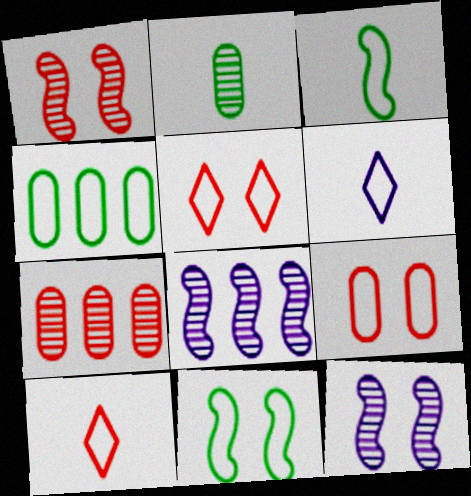[]